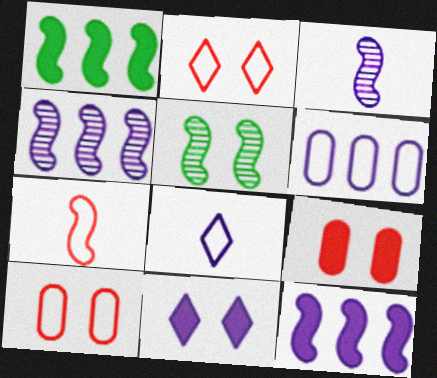[[3, 6, 11], 
[5, 7, 12], 
[5, 10, 11]]